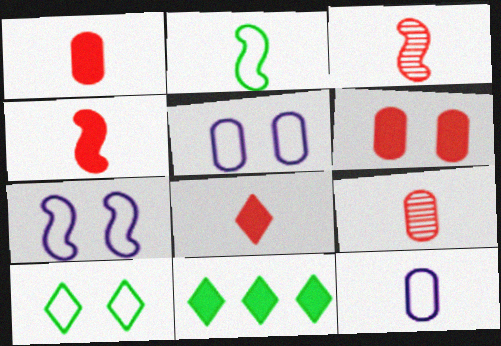[[1, 4, 8], 
[3, 5, 11], 
[7, 9, 11]]